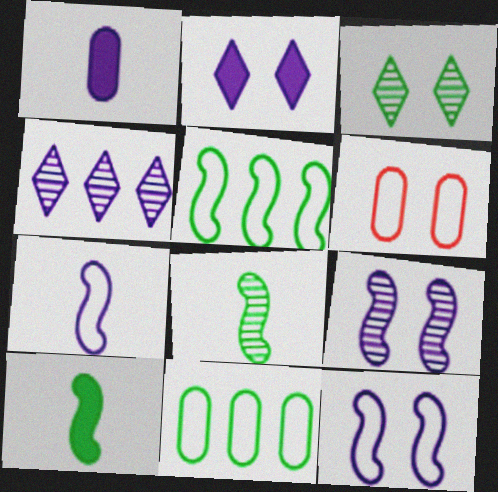[[1, 4, 12], 
[3, 10, 11], 
[4, 6, 10]]